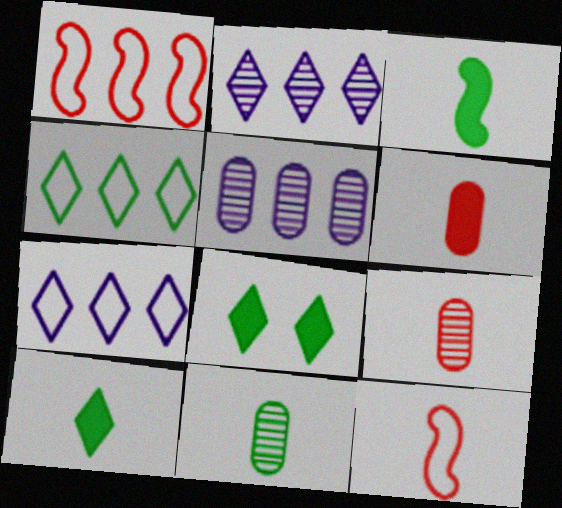[[5, 8, 12]]